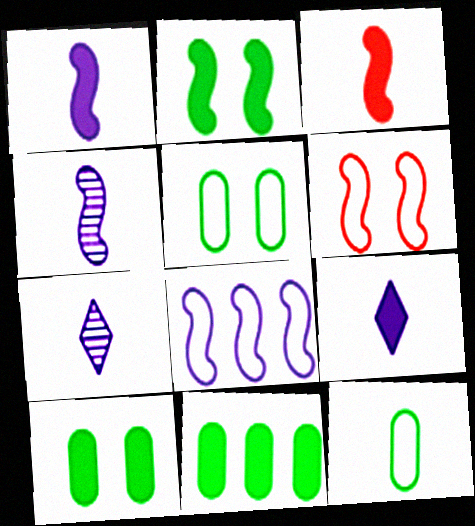[[3, 7, 12], 
[6, 7, 11]]